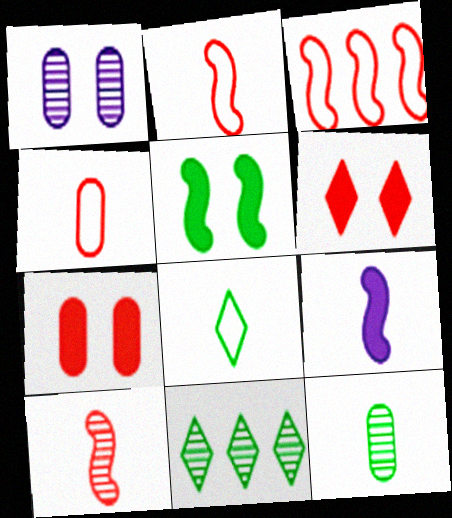[[1, 10, 11]]